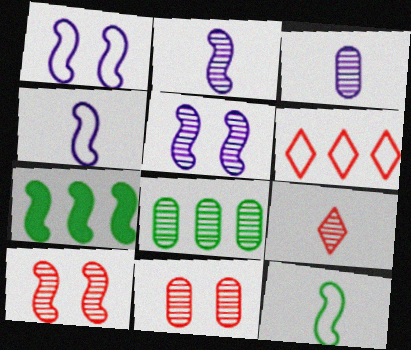[[3, 8, 11], 
[4, 7, 10], 
[5, 8, 9]]